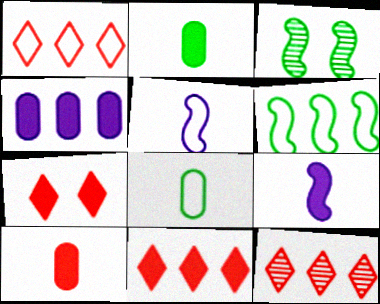[[1, 11, 12], 
[4, 6, 12]]